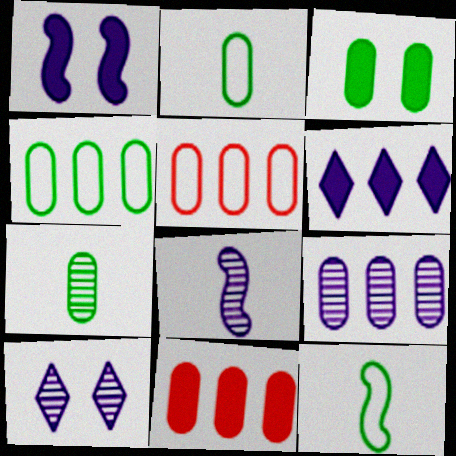[[3, 4, 7], 
[4, 9, 11], 
[8, 9, 10], 
[10, 11, 12]]